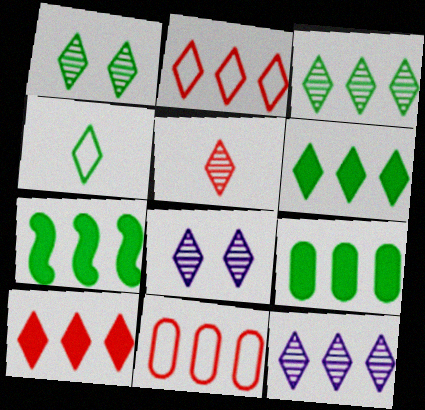[[1, 4, 6], 
[1, 5, 12], 
[2, 6, 12], 
[3, 5, 8], 
[4, 8, 10], 
[6, 7, 9], 
[7, 11, 12]]